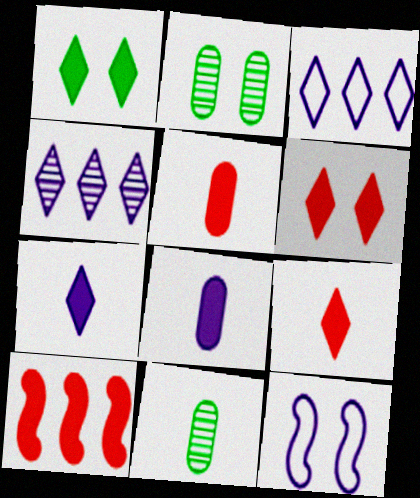[[1, 8, 10], 
[2, 6, 12], 
[4, 8, 12], 
[5, 6, 10]]